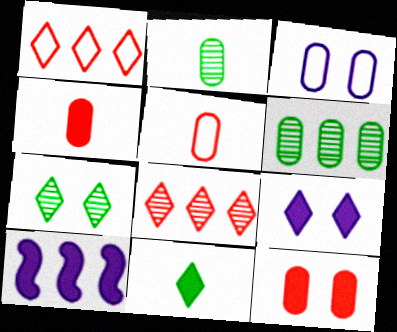[[1, 6, 10], 
[3, 4, 6], 
[5, 7, 10], 
[10, 11, 12]]